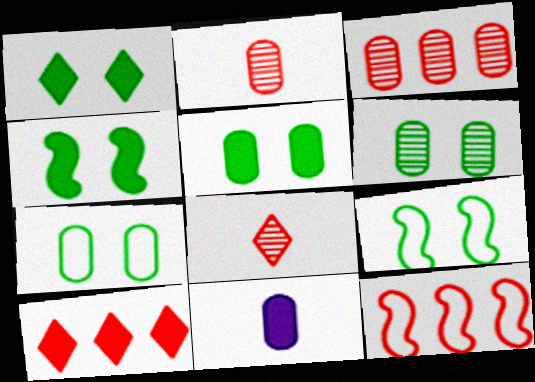[[1, 4, 5], 
[1, 6, 9], 
[3, 7, 11], 
[3, 10, 12], 
[4, 10, 11], 
[5, 6, 7]]